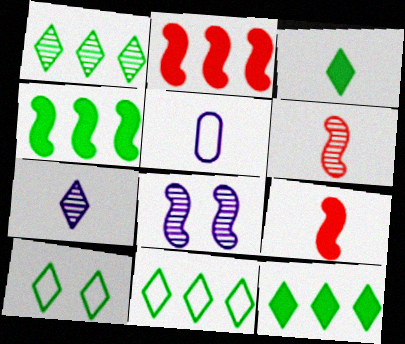[[1, 3, 10], 
[1, 11, 12], 
[3, 5, 6]]